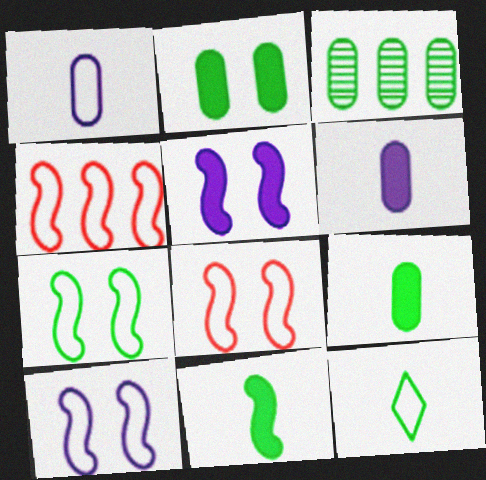[[7, 8, 10]]